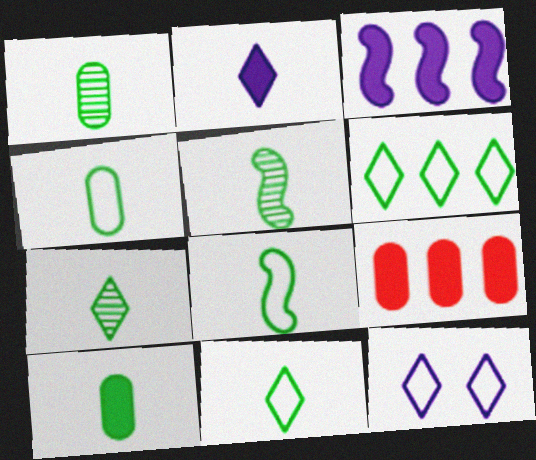[[1, 4, 10], 
[1, 5, 7], 
[4, 8, 11], 
[5, 9, 12], 
[5, 10, 11], 
[7, 8, 10]]